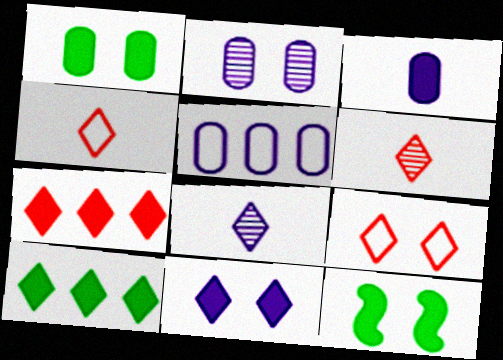[[2, 3, 5], 
[2, 9, 12], 
[3, 7, 12], 
[5, 6, 12], 
[6, 7, 9], 
[8, 9, 10]]